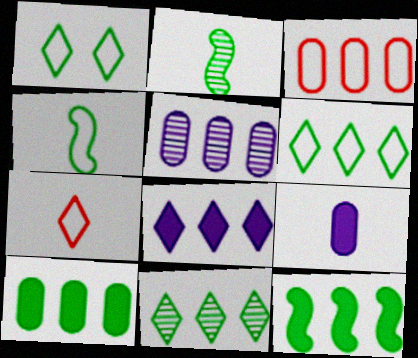[[1, 2, 10], 
[2, 7, 9], 
[3, 5, 10]]